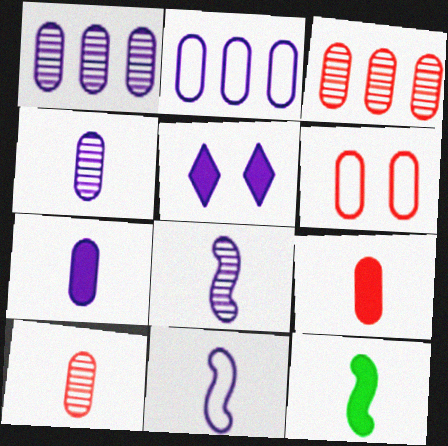[[1, 5, 11], 
[2, 5, 8], 
[3, 6, 9]]